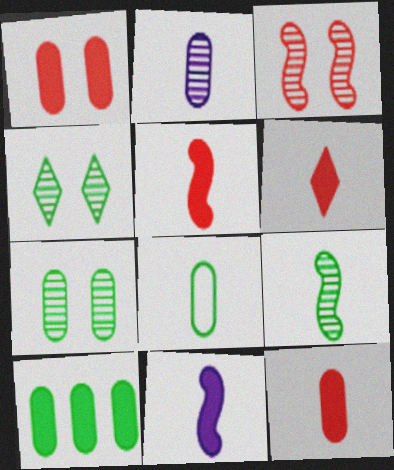[[2, 8, 12], 
[5, 6, 12], 
[7, 8, 10]]